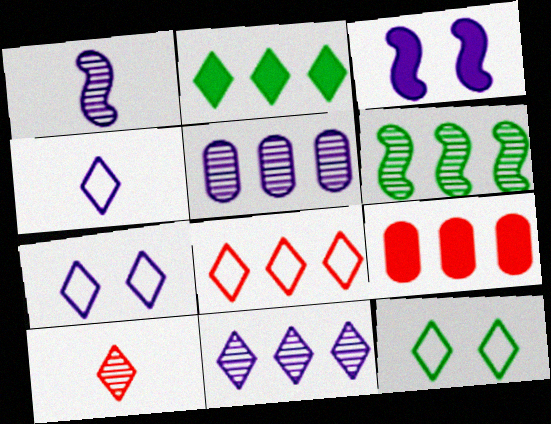[[1, 9, 12], 
[2, 7, 10], 
[2, 8, 11], 
[3, 4, 5], 
[4, 8, 12]]